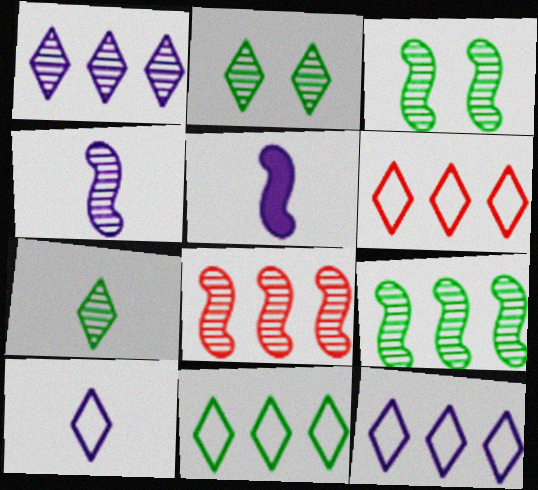[[3, 4, 8], 
[6, 11, 12]]